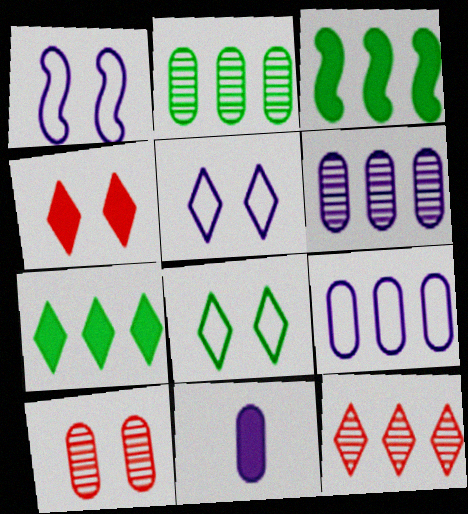[[3, 4, 11], 
[3, 9, 12]]